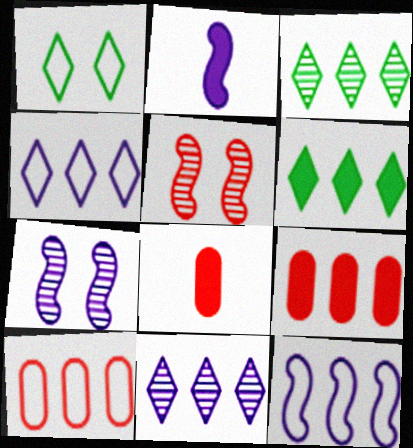[[2, 7, 12], 
[3, 9, 12]]